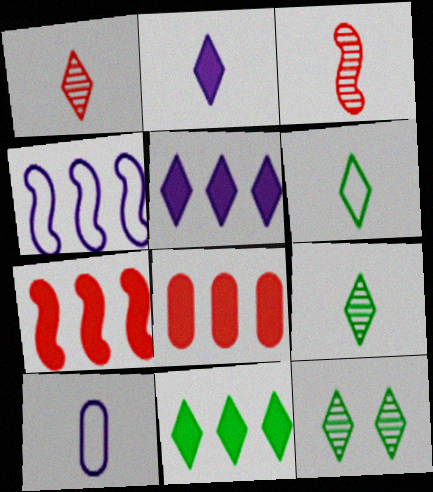[[1, 2, 6], 
[6, 11, 12], 
[7, 10, 12]]